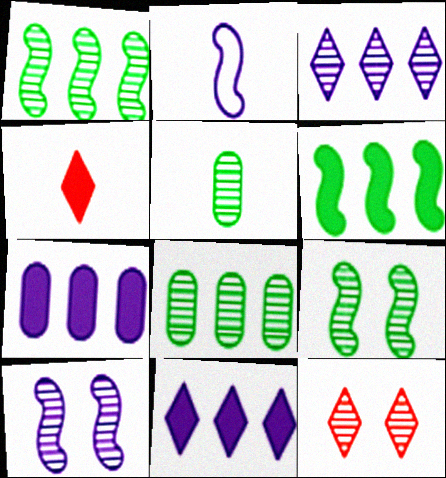[[2, 4, 5]]